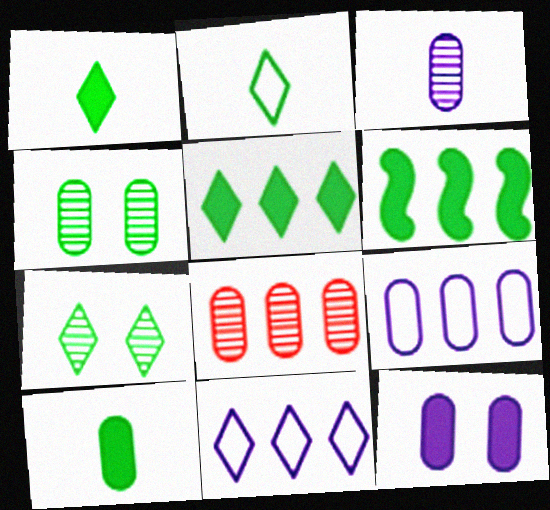[[2, 4, 6], 
[2, 5, 7], 
[3, 4, 8], 
[3, 9, 12], 
[6, 8, 11]]